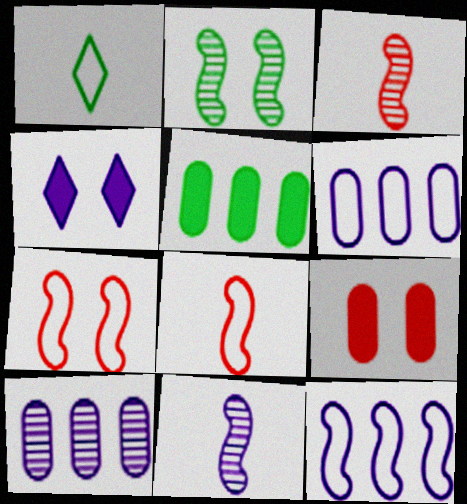[[1, 2, 5], 
[1, 6, 7], 
[4, 6, 11]]